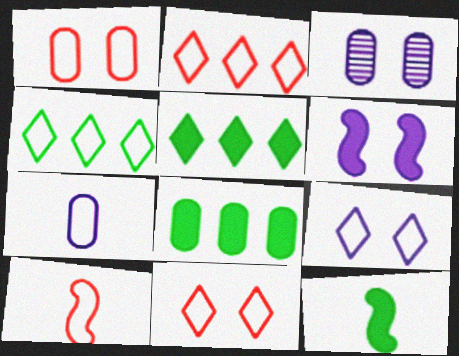[[1, 2, 10], 
[2, 3, 12], 
[3, 5, 10], 
[3, 6, 9]]